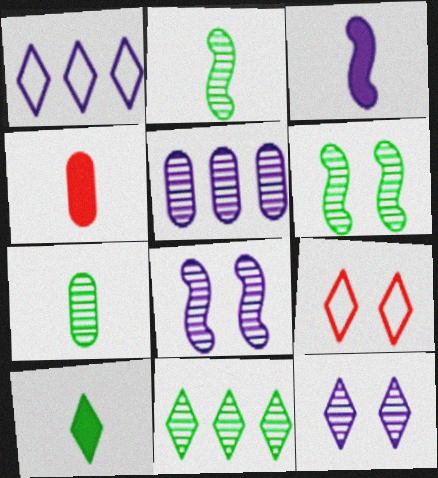[[1, 4, 6], 
[3, 4, 10], 
[6, 7, 11]]